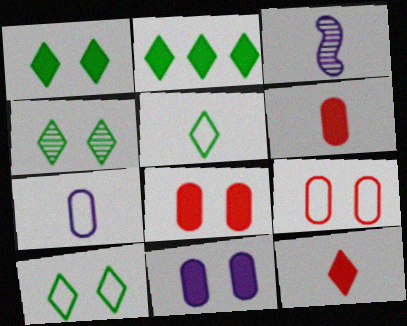[[1, 4, 10], 
[2, 3, 9], 
[2, 4, 5], 
[3, 5, 6]]